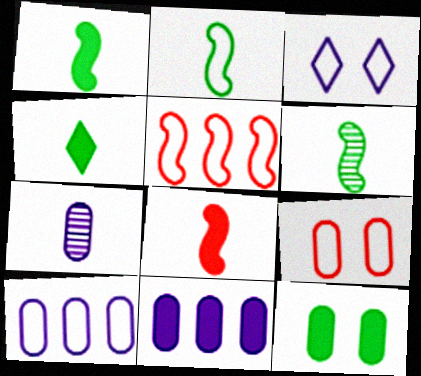[[1, 2, 6]]